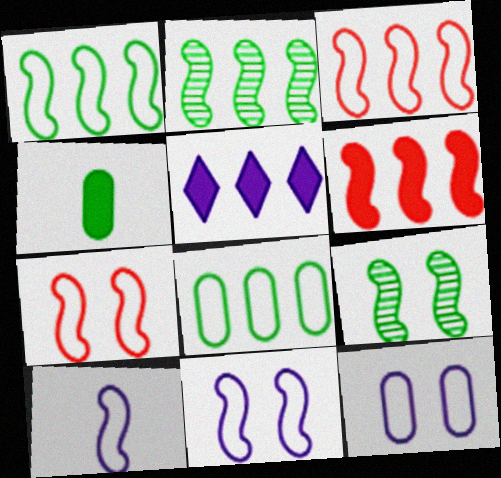[[1, 7, 10], 
[6, 9, 10]]